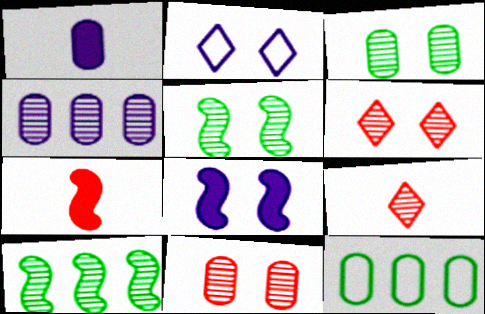[[1, 11, 12], 
[4, 5, 9], 
[8, 9, 12]]